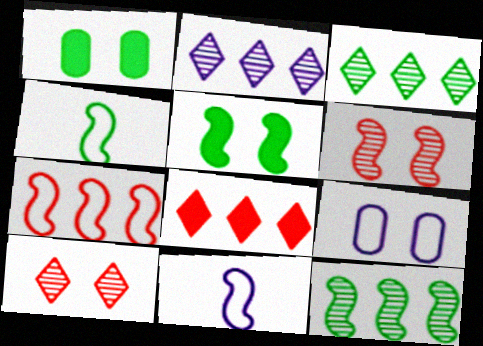[[1, 3, 4], 
[4, 5, 12], 
[5, 9, 10]]